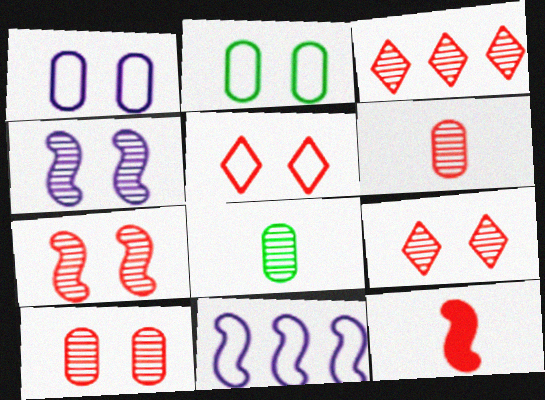[[3, 4, 8], 
[3, 6, 7], 
[7, 9, 10]]